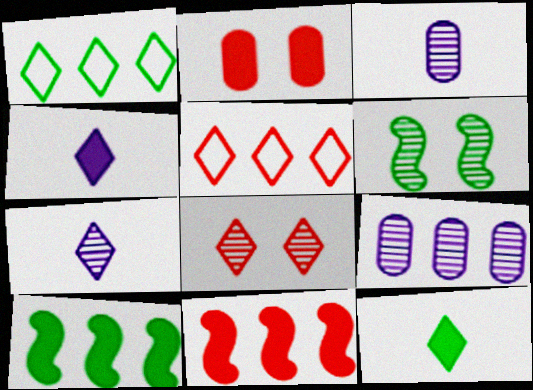[[1, 4, 8], 
[1, 9, 11], 
[2, 4, 10], 
[5, 9, 10]]